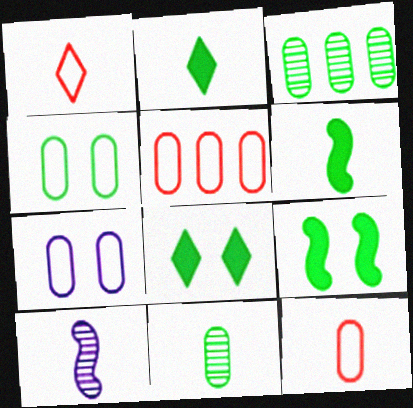[[2, 10, 12], 
[5, 8, 10]]